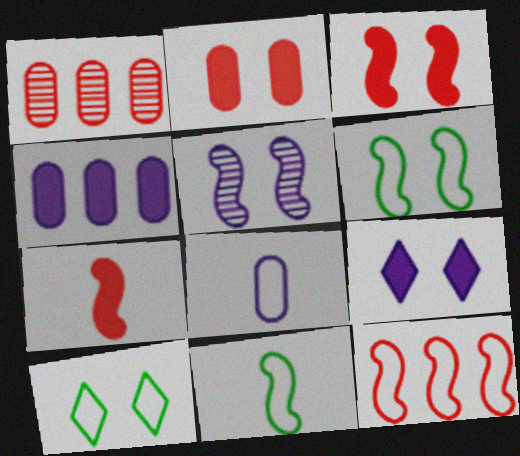[[1, 9, 11], 
[2, 5, 10], 
[3, 5, 6], 
[8, 10, 12]]